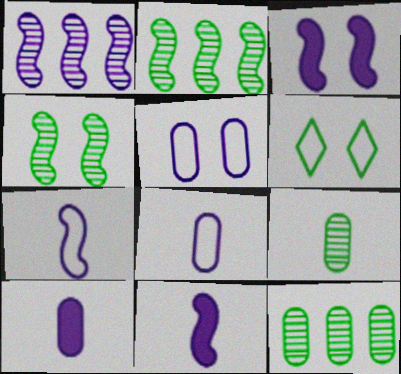[[1, 3, 7]]